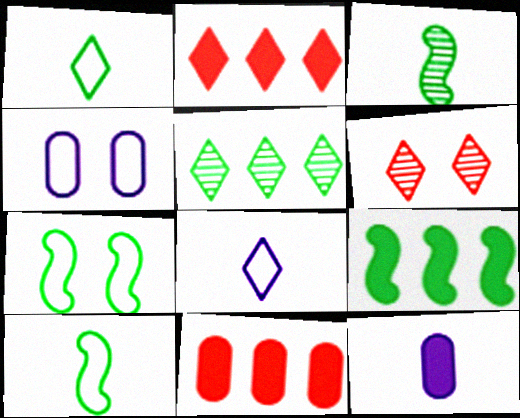[[2, 3, 4], 
[3, 7, 9]]